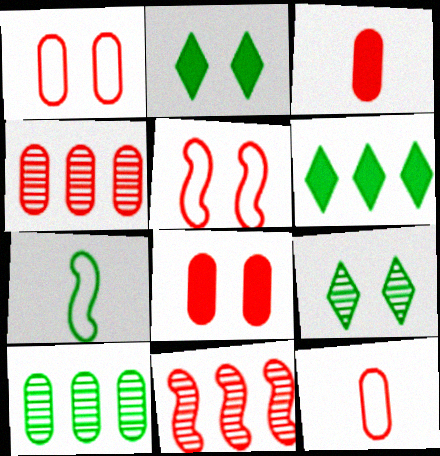[[1, 3, 4], 
[2, 7, 10], 
[4, 8, 12]]